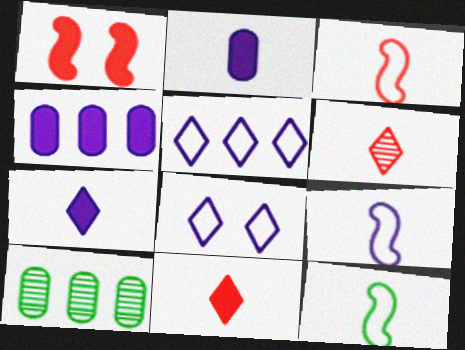[[2, 6, 12], 
[3, 9, 12]]